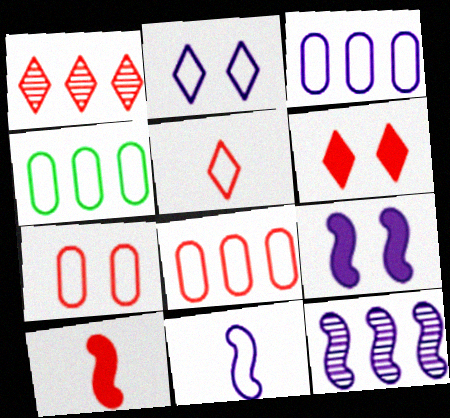[[1, 5, 6], 
[1, 7, 10], 
[2, 3, 11], 
[3, 4, 8], 
[9, 11, 12]]